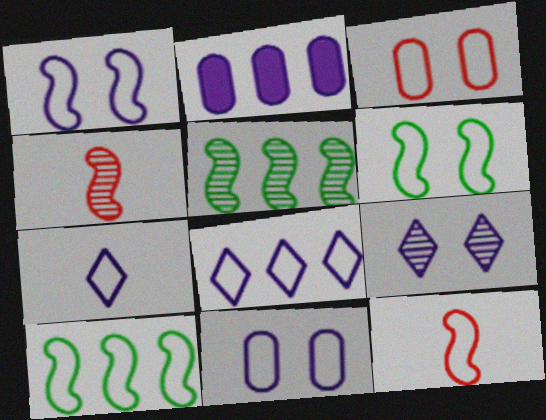[[1, 10, 12], 
[3, 7, 10]]